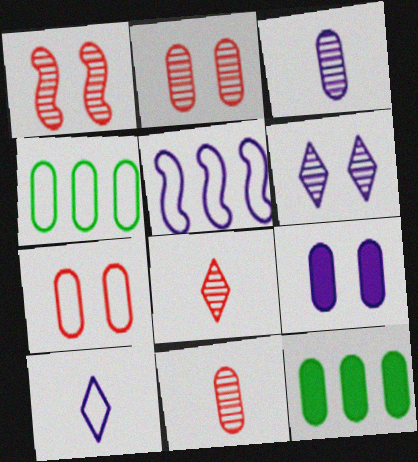[[1, 10, 12], 
[3, 7, 12], 
[4, 9, 11]]